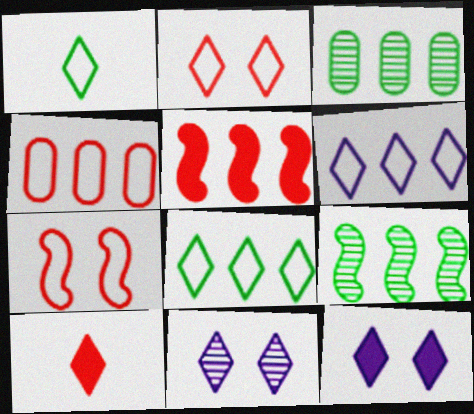[[1, 2, 6], 
[3, 5, 6], 
[8, 10, 11]]